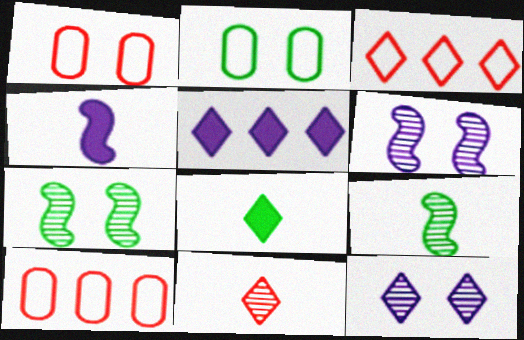[[1, 5, 9], 
[3, 8, 12], 
[6, 8, 10]]